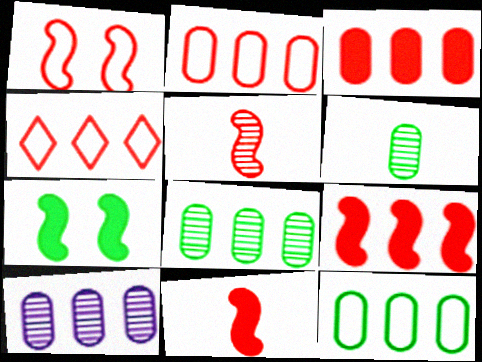[[1, 5, 9], 
[3, 10, 12]]